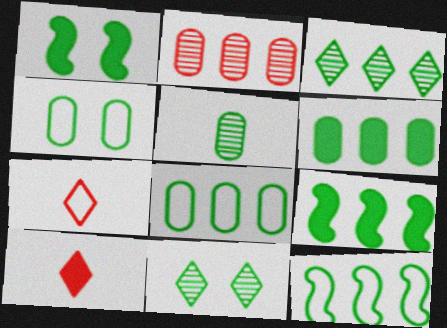[[1, 4, 11], 
[3, 6, 12], 
[3, 8, 9], 
[4, 5, 6]]